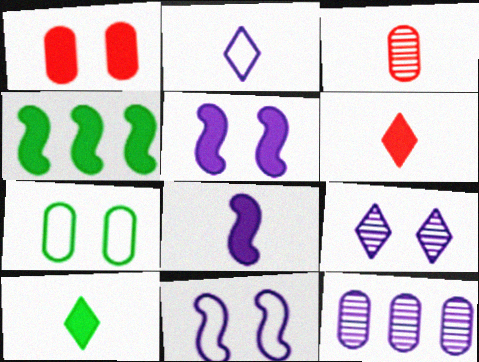[[2, 5, 12]]